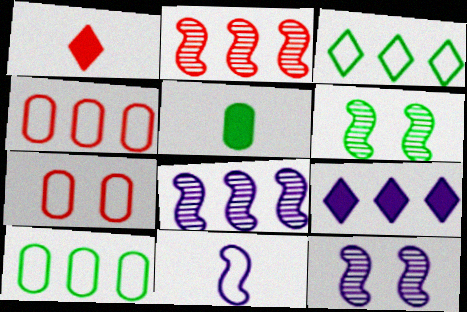[[1, 2, 7], 
[1, 10, 12], 
[2, 9, 10], 
[3, 5, 6], 
[3, 7, 11]]